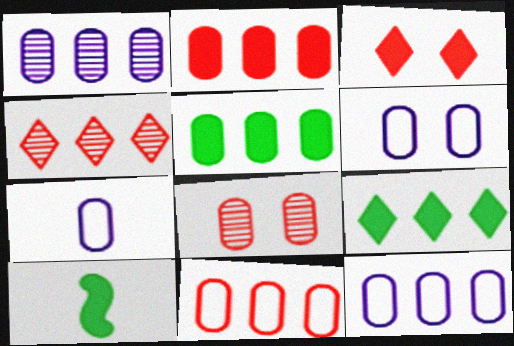[[1, 5, 11], 
[4, 6, 10], 
[5, 7, 8], 
[6, 7, 12]]